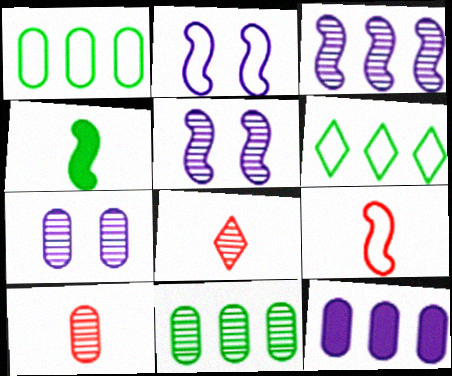[[5, 8, 11], 
[7, 10, 11]]